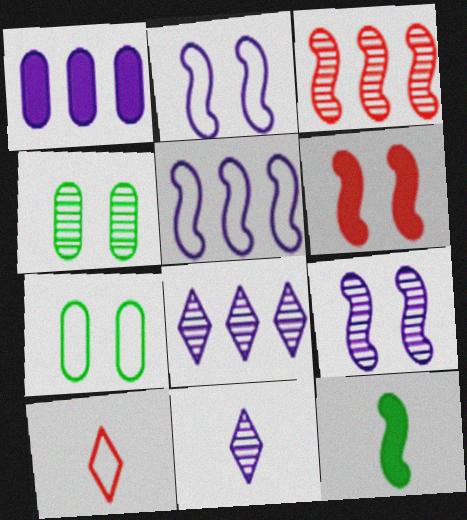[[1, 2, 11], 
[1, 5, 8], 
[2, 3, 12], 
[3, 4, 11], 
[5, 7, 10]]